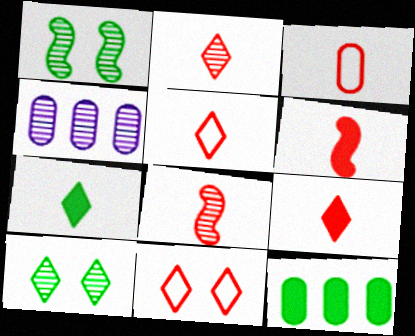[[1, 2, 4], 
[2, 3, 6], 
[2, 5, 9], 
[3, 8, 9], 
[4, 8, 10]]